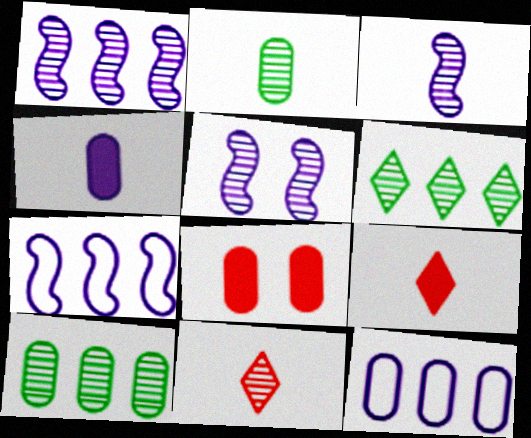[[1, 3, 5], 
[2, 3, 11], 
[2, 8, 12], 
[5, 10, 11]]